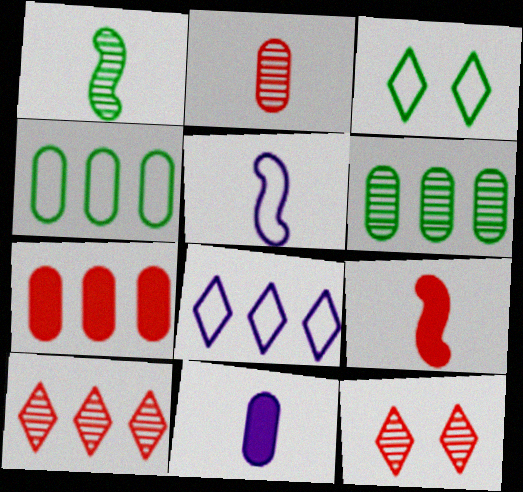[[1, 5, 9]]